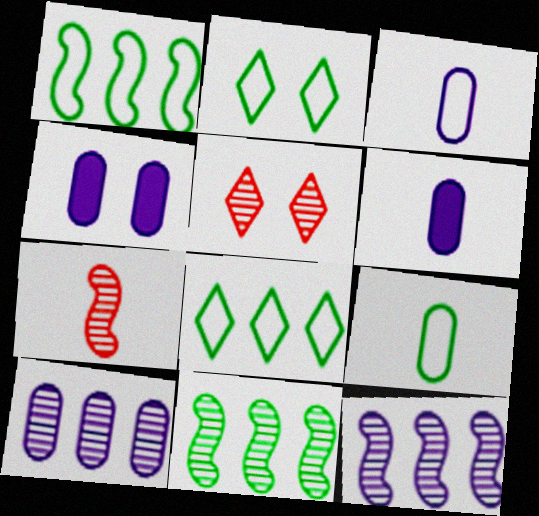[[1, 2, 9], 
[1, 5, 6], 
[3, 4, 10], 
[4, 7, 8]]